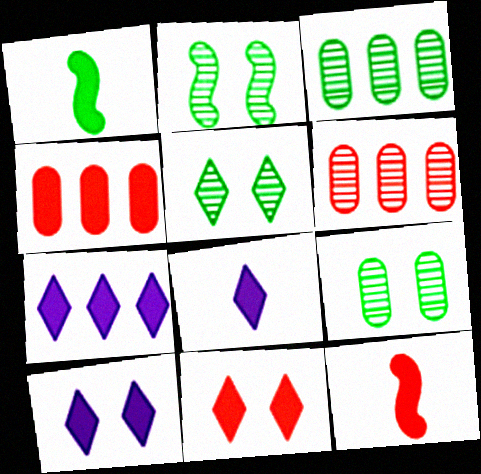[[1, 4, 10], 
[2, 5, 9], 
[4, 11, 12], 
[7, 8, 10]]